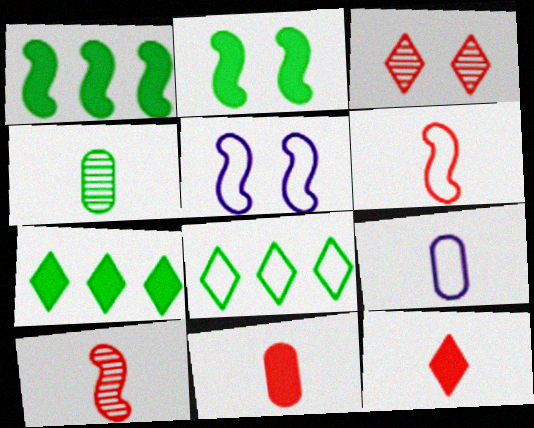[[1, 3, 9], 
[1, 5, 10], 
[2, 4, 8], 
[4, 9, 11]]